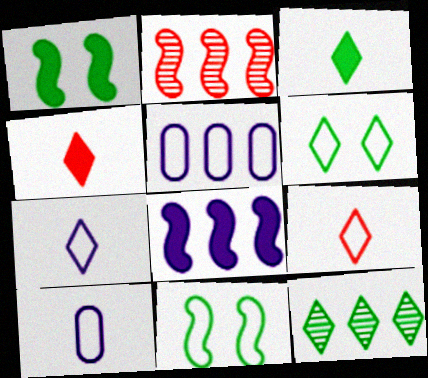[[3, 6, 12], 
[5, 9, 11]]